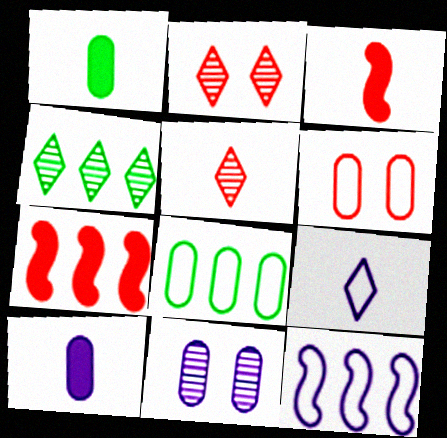[[1, 2, 12], 
[5, 6, 7]]